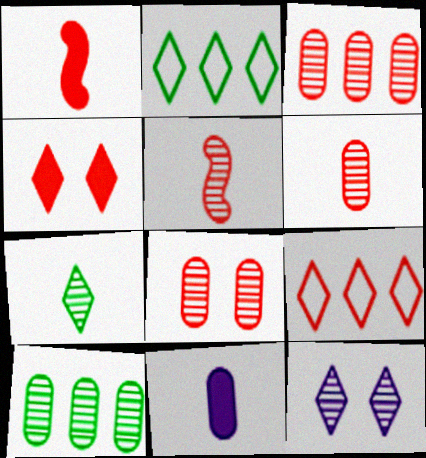[[1, 8, 9], 
[3, 6, 8], 
[5, 10, 12]]